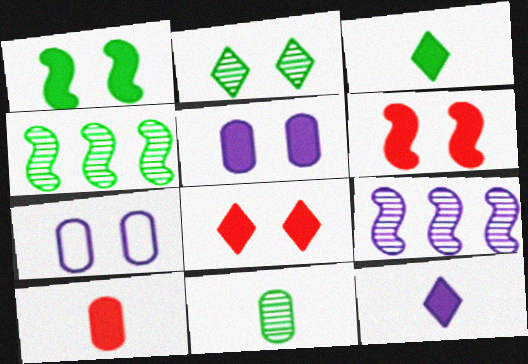[[1, 5, 8], 
[2, 4, 11], 
[2, 6, 7], 
[7, 9, 12]]